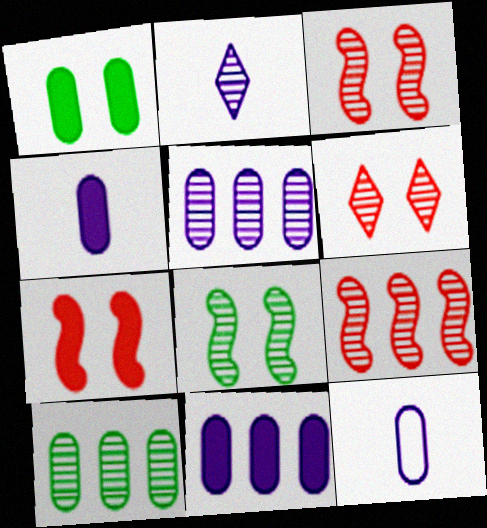[[2, 3, 10]]